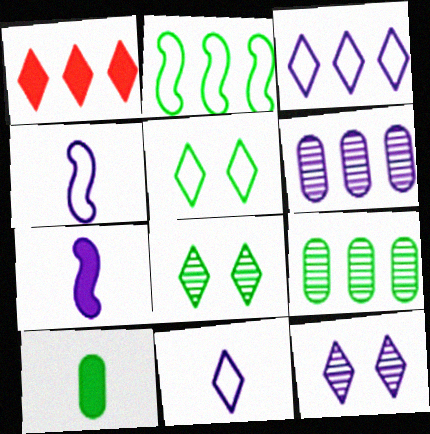[[1, 2, 6], 
[1, 8, 11], 
[2, 8, 10]]